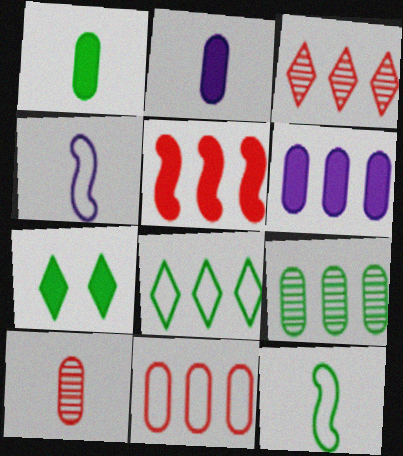[[2, 5, 7], 
[3, 5, 11], 
[6, 9, 11], 
[7, 9, 12]]